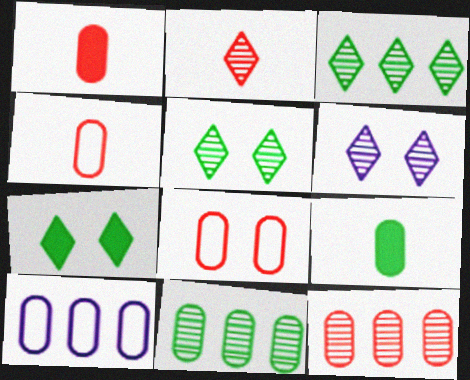[[1, 8, 12], 
[2, 3, 6]]